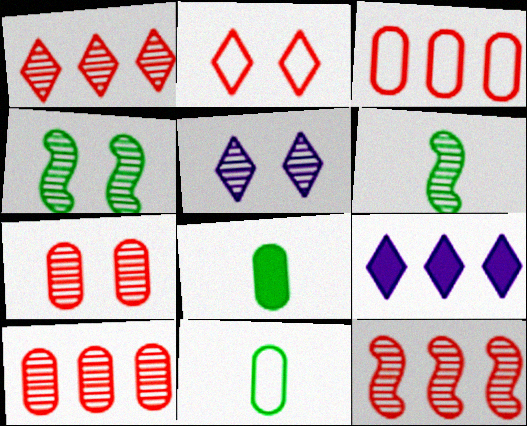[[1, 10, 12], 
[4, 5, 7], 
[5, 6, 10]]